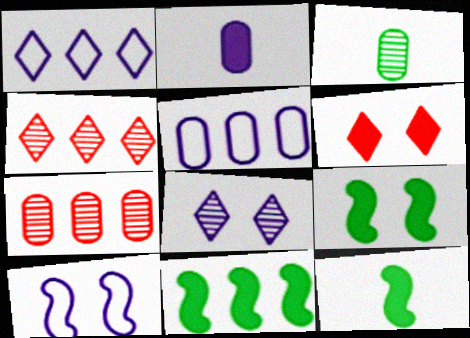[[1, 7, 11], 
[2, 6, 11], 
[4, 5, 11], 
[9, 11, 12]]